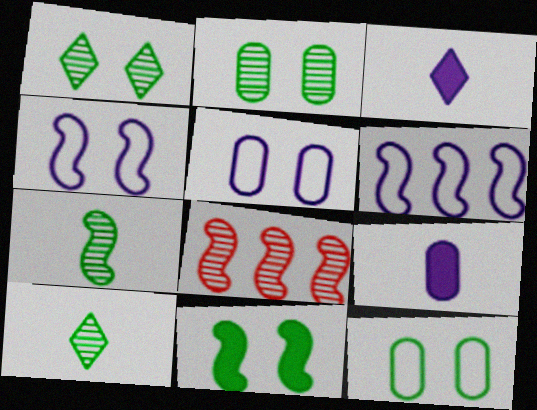[[1, 11, 12], 
[3, 8, 12]]